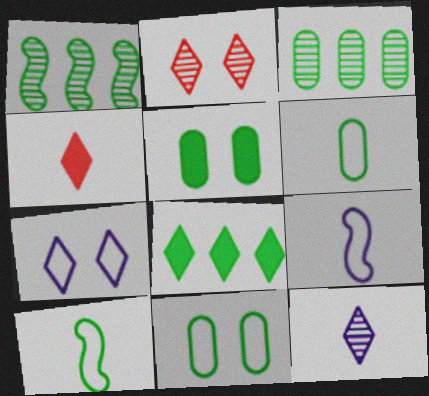[[3, 5, 6]]